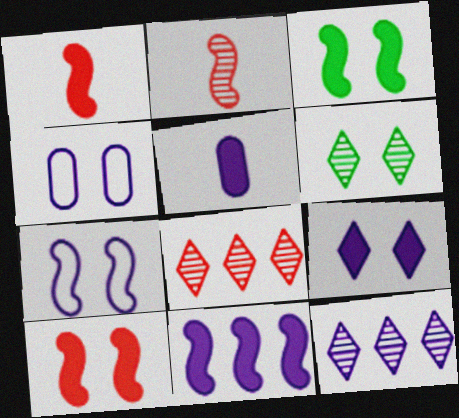[[1, 3, 11], 
[4, 6, 10], 
[5, 7, 12], 
[5, 9, 11]]